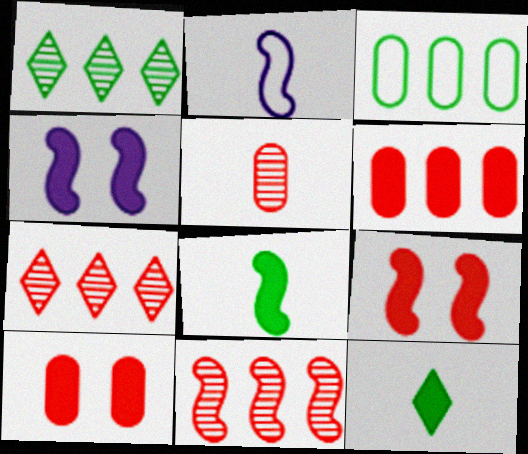[[1, 2, 10], 
[2, 5, 12], 
[4, 6, 12]]